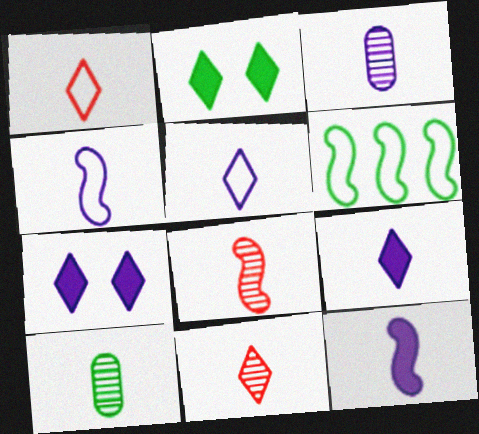[[1, 10, 12], 
[2, 6, 10], 
[3, 4, 9], 
[3, 5, 12]]